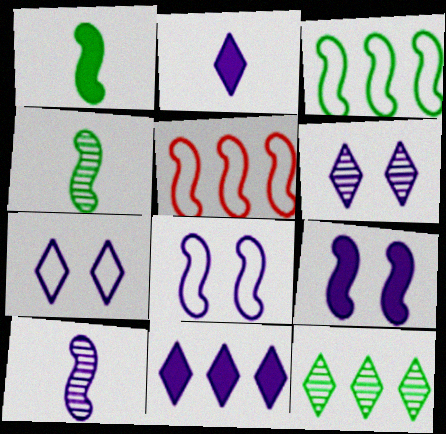[[4, 5, 9]]